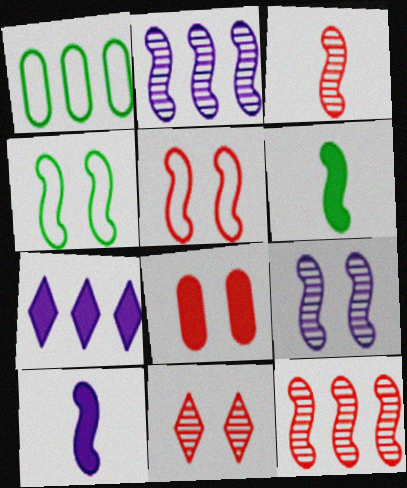[[1, 7, 12], 
[1, 10, 11], 
[2, 5, 6], 
[4, 10, 12], 
[5, 8, 11], 
[6, 7, 8]]